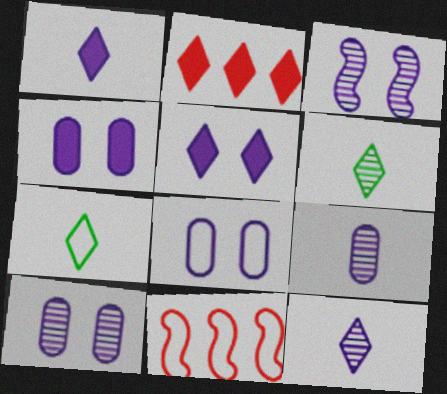[[3, 5, 8], 
[4, 6, 11], 
[4, 8, 10], 
[7, 8, 11]]